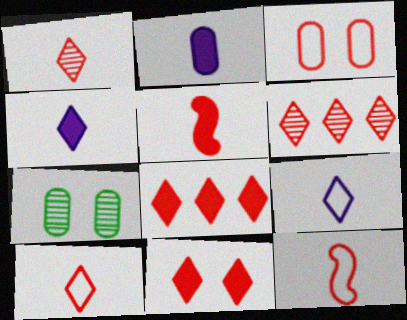[[3, 5, 6], 
[6, 10, 11]]